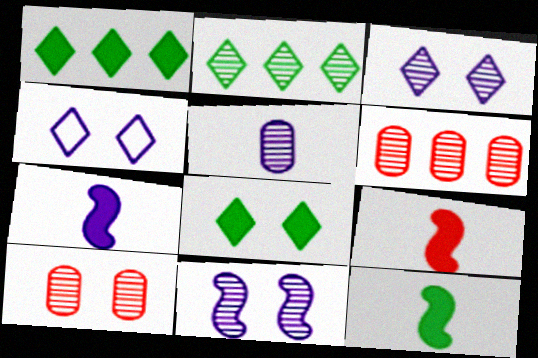[[4, 6, 12], 
[7, 9, 12]]